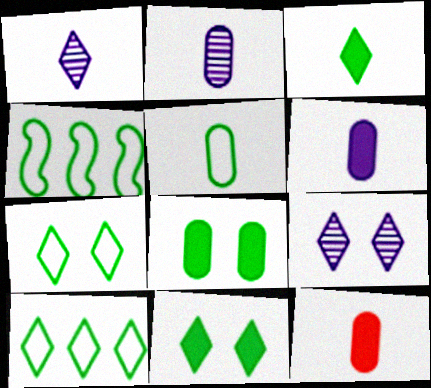[[2, 5, 12], 
[4, 5, 7], 
[4, 9, 12]]